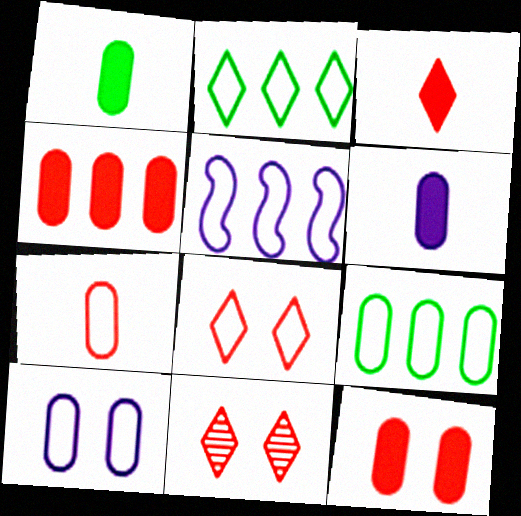[[1, 5, 11], 
[7, 9, 10]]